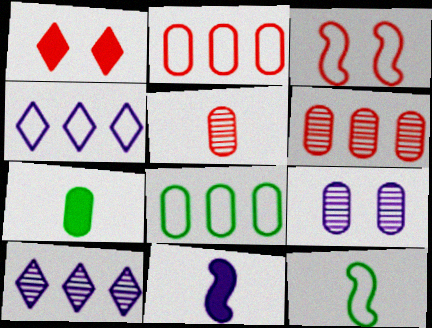[[2, 7, 9], 
[3, 7, 10], 
[4, 9, 11]]